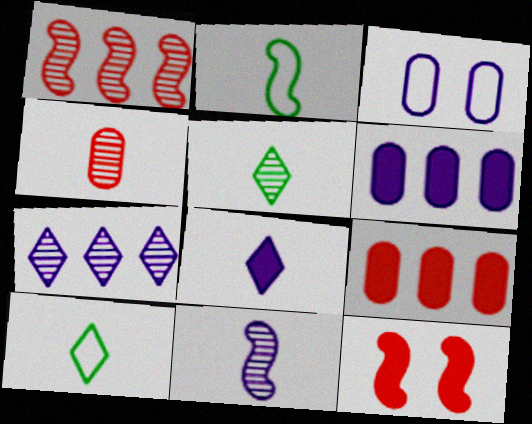[[2, 4, 8], 
[4, 5, 11]]